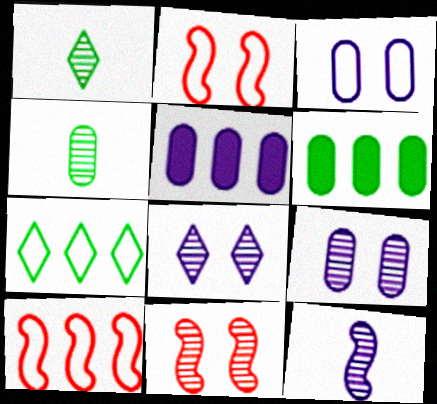[[1, 2, 5]]